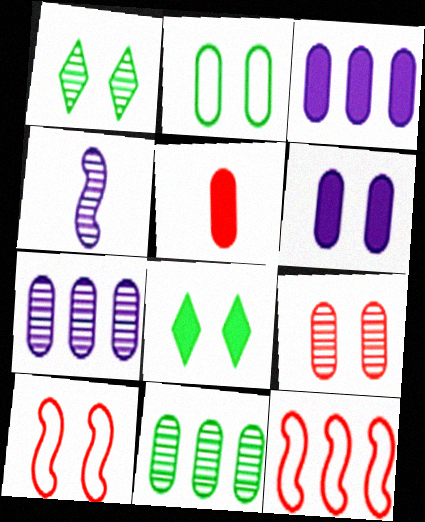[[1, 6, 10], 
[2, 5, 7], 
[2, 6, 9]]